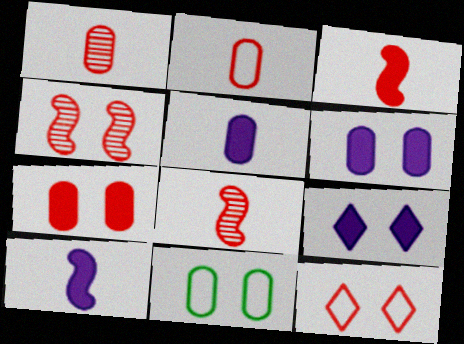[[4, 7, 12], 
[4, 9, 11]]